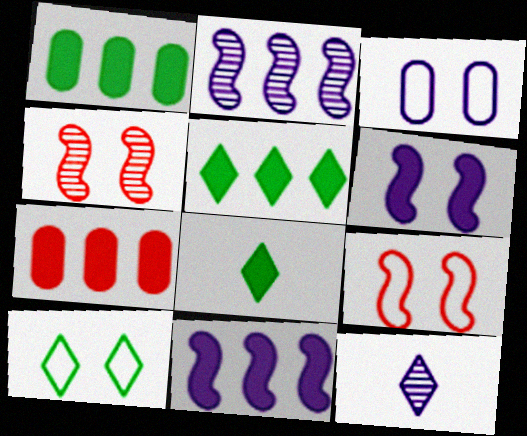[[1, 9, 12], 
[3, 9, 10], 
[3, 11, 12], 
[5, 7, 11], 
[6, 7, 8]]